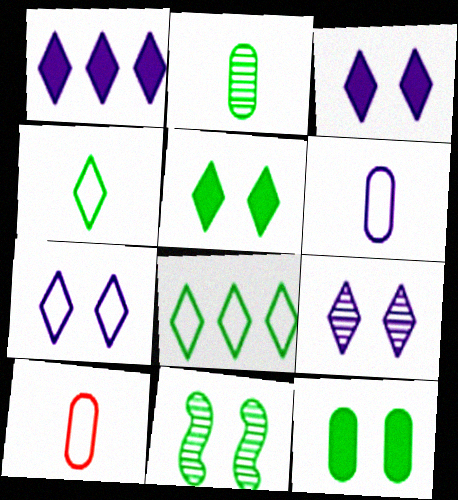[[1, 10, 11], 
[3, 7, 9]]